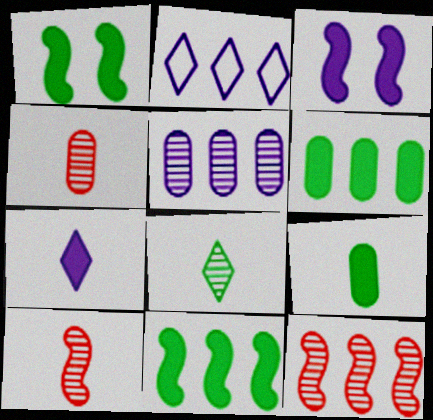[[1, 2, 4], 
[2, 6, 12]]